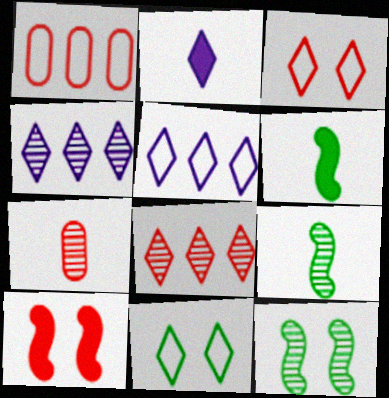[[1, 2, 12], 
[2, 8, 11], 
[4, 7, 12]]